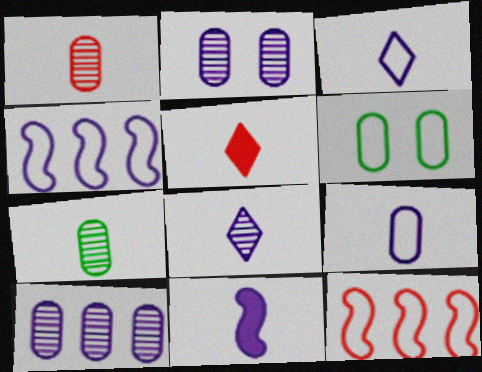[[3, 6, 12], 
[8, 9, 11]]